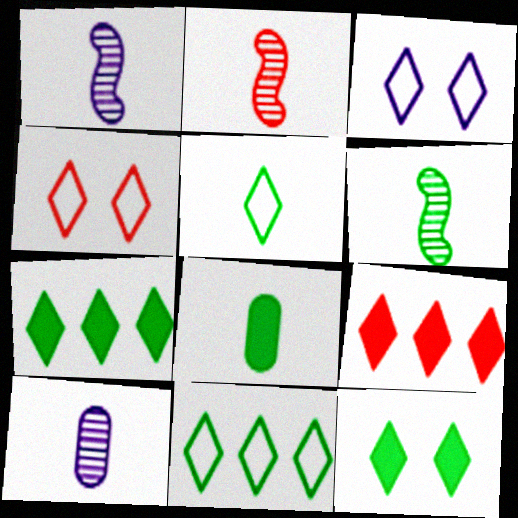[[1, 2, 6], 
[5, 6, 8]]